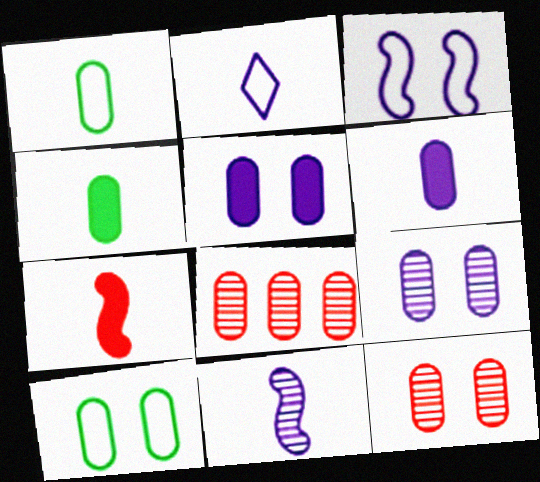[[1, 5, 8], 
[2, 6, 11], 
[5, 10, 12], 
[6, 8, 10]]